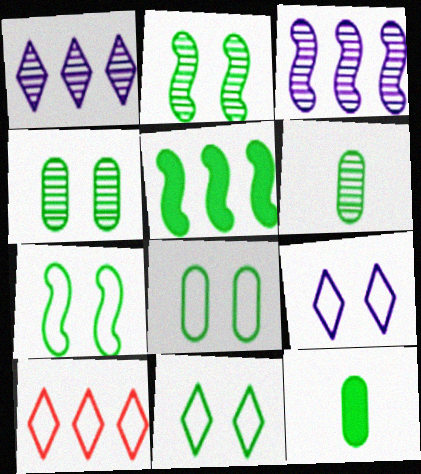[[5, 6, 11], 
[7, 8, 11]]